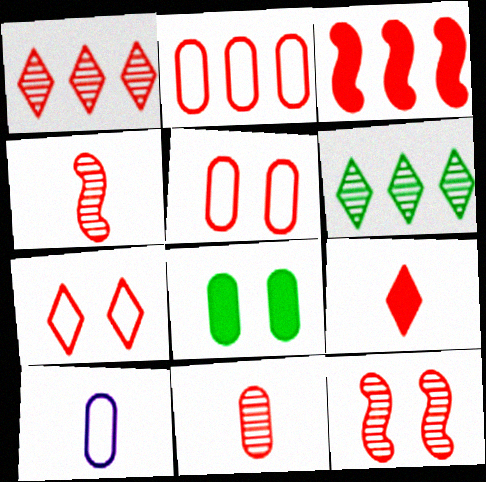[[1, 2, 3], 
[1, 7, 9], 
[1, 11, 12], 
[2, 9, 12], 
[3, 7, 11]]